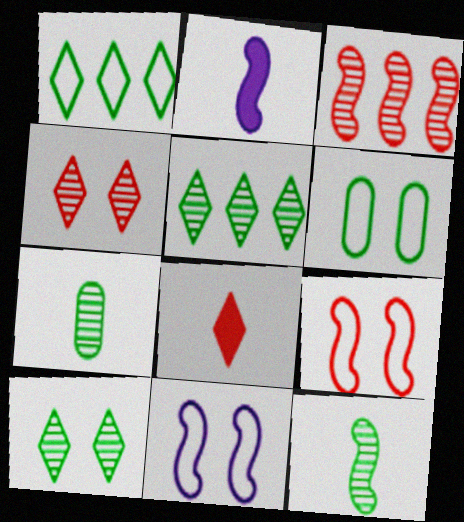[]